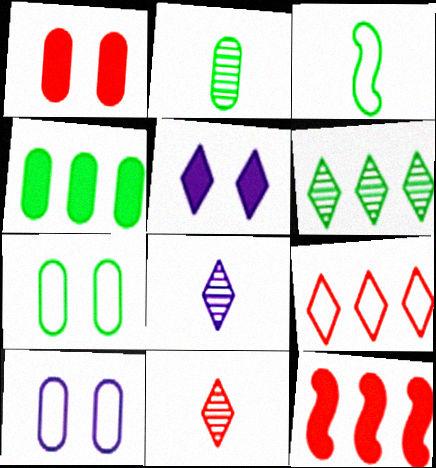[[2, 4, 7], 
[3, 9, 10], 
[7, 8, 12]]